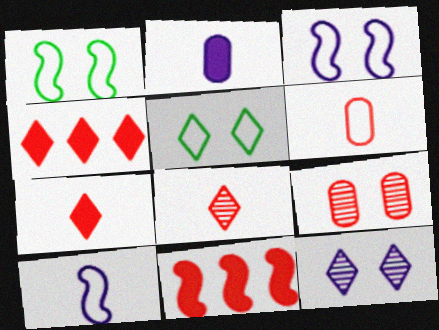[]